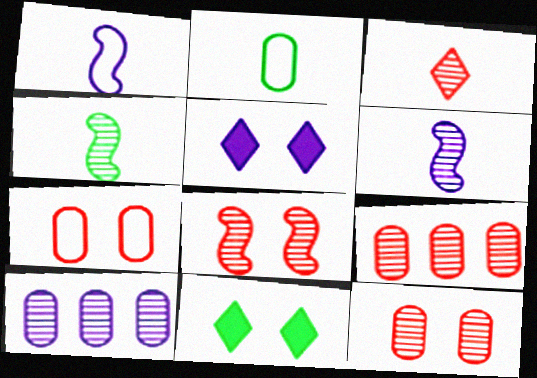[[1, 5, 10], 
[1, 9, 11], 
[3, 8, 9]]